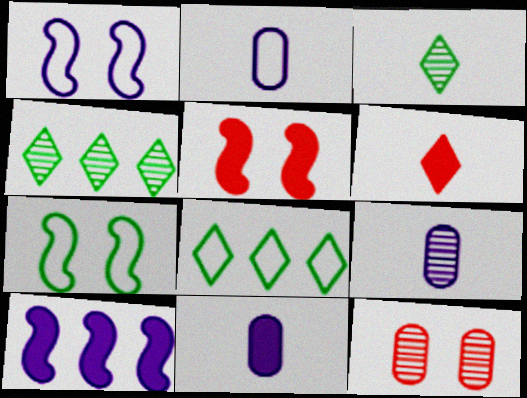[[2, 4, 5], 
[2, 9, 11], 
[5, 8, 9]]